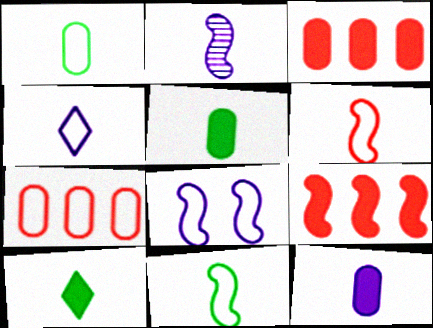[[1, 4, 6], 
[2, 4, 12]]